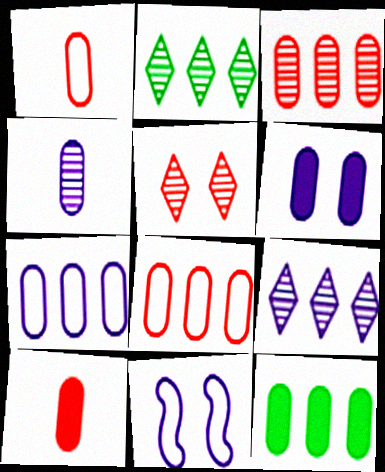[[2, 10, 11], 
[3, 7, 12], 
[4, 6, 7], 
[6, 10, 12]]